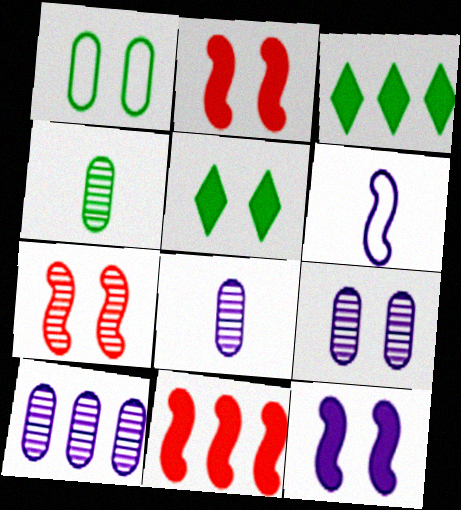[[8, 9, 10]]